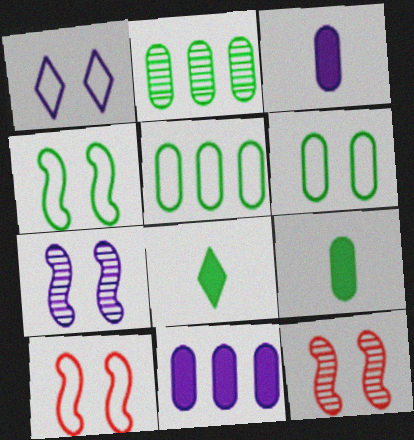[[1, 6, 10], 
[2, 4, 8], 
[2, 6, 9]]